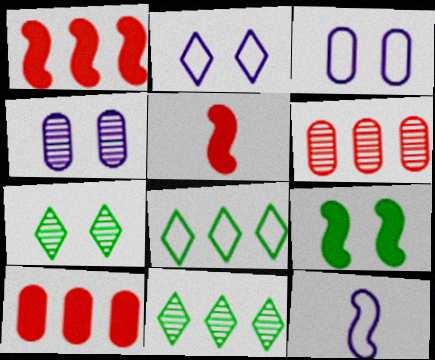[[3, 5, 11], 
[4, 5, 8], 
[7, 10, 12]]